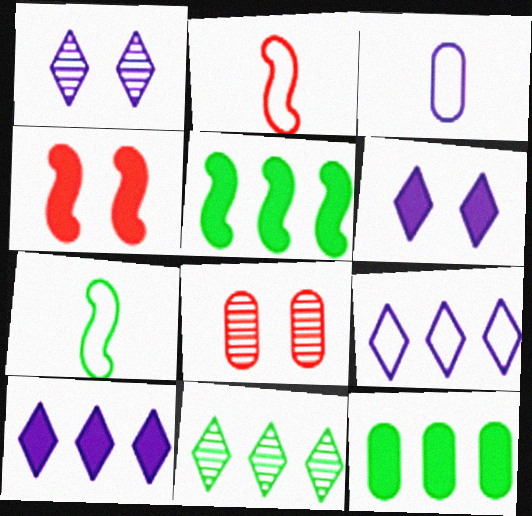[[1, 2, 12], 
[3, 4, 11], 
[3, 8, 12], 
[7, 8, 10]]